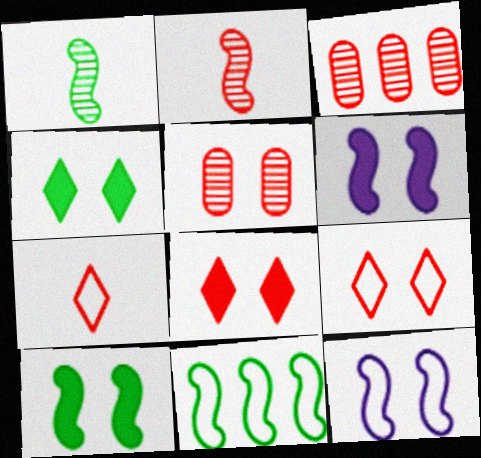[[1, 10, 11], 
[2, 6, 11], 
[4, 5, 12]]